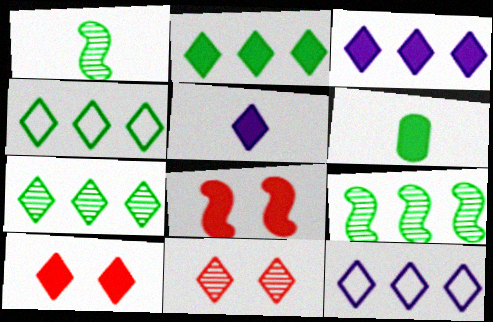[[2, 4, 7], 
[2, 5, 10], 
[3, 6, 8], 
[4, 5, 11]]